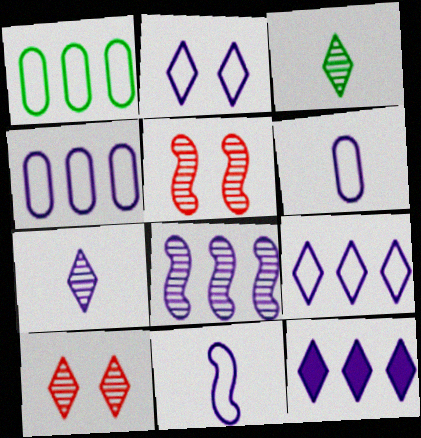[[2, 4, 11], 
[2, 7, 12], 
[4, 8, 12]]